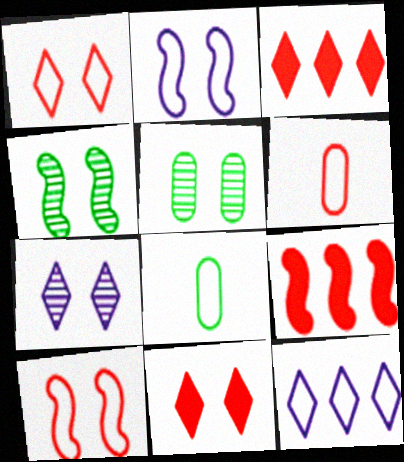[[2, 5, 11], 
[7, 8, 9], 
[8, 10, 12]]